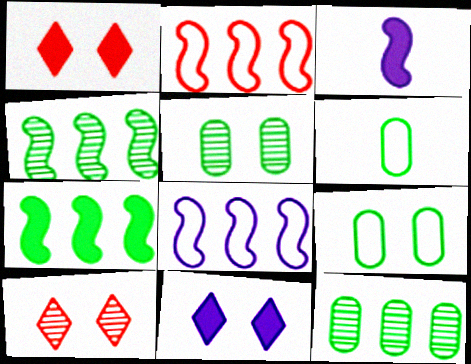[]